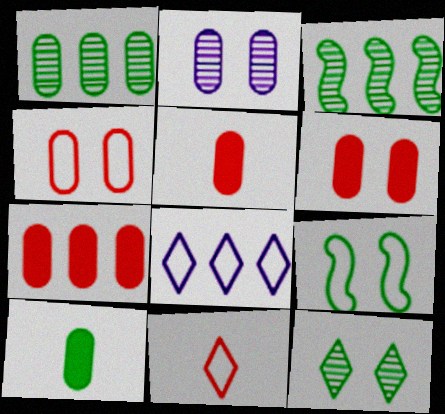[[3, 7, 8], 
[5, 6, 7]]